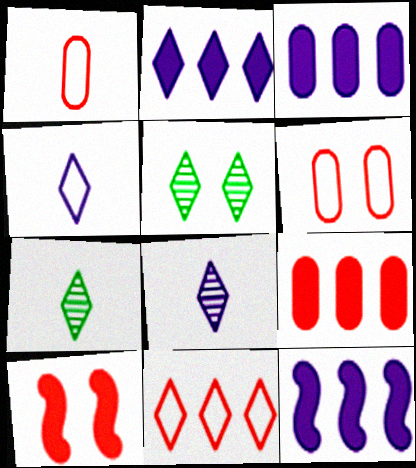[[1, 5, 12], 
[2, 3, 12], 
[6, 7, 12]]